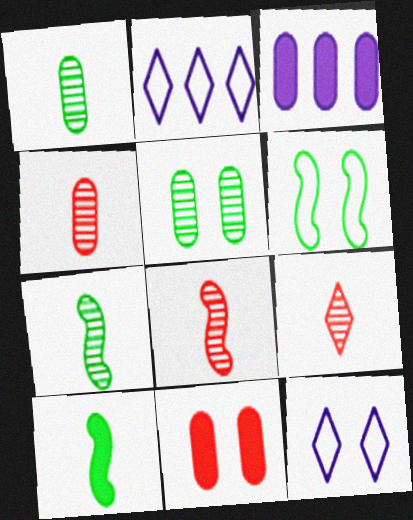[[2, 7, 11], 
[3, 6, 9], 
[4, 8, 9]]